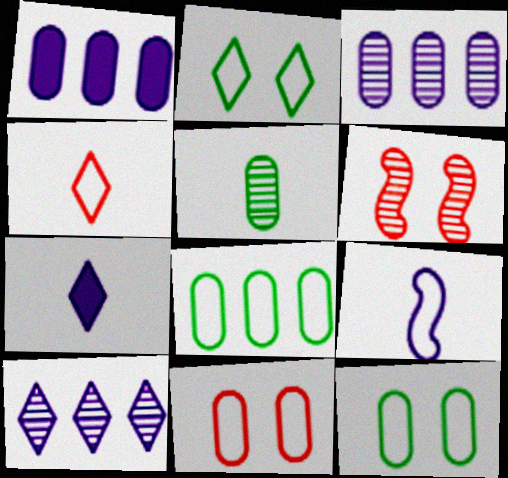[[1, 5, 11], 
[5, 6, 10], 
[6, 7, 8]]